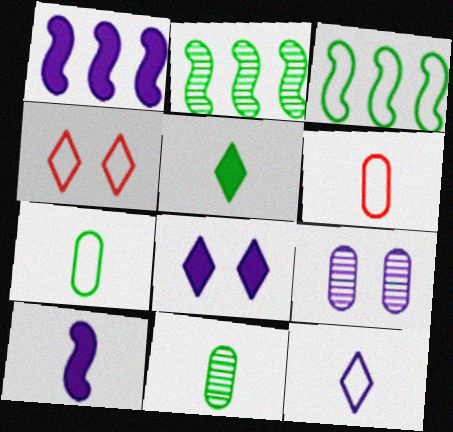[[1, 4, 11], 
[1, 9, 12], 
[2, 6, 8]]